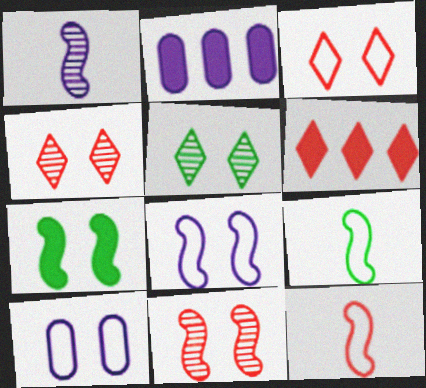[[2, 4, 9], 
[2, 5, 12], 
[4, 7, 10], 
[7, 8, 11]]